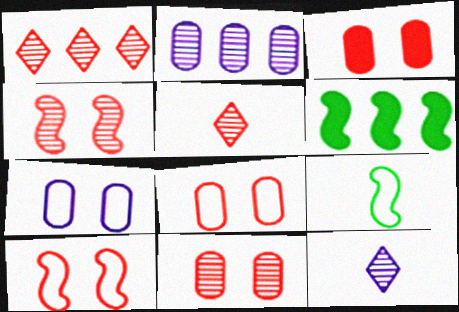[[3, 8, 11], 
[5, 6, 7], 
[6, 8, 12]]